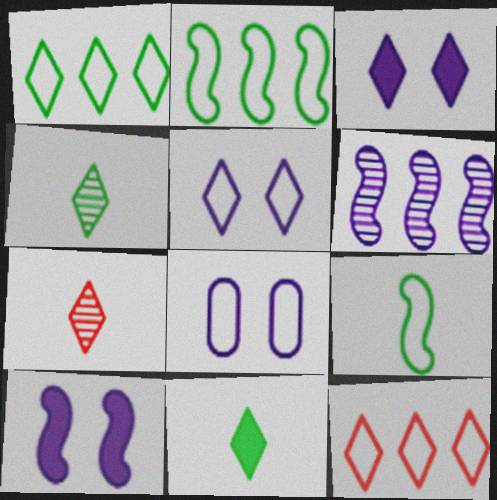[[1, 3, 7], 
[3, 4, 12], 
[8, 9, 12]]